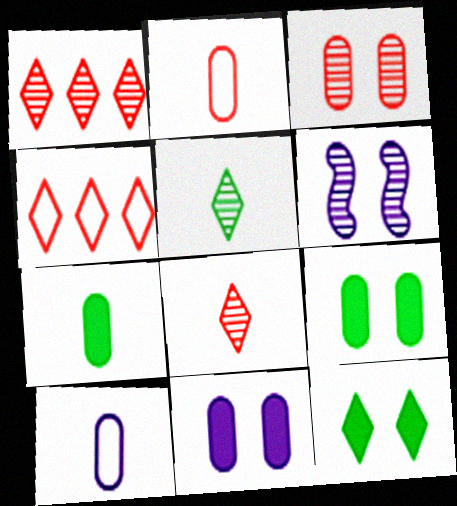[[4, 6, 7]]